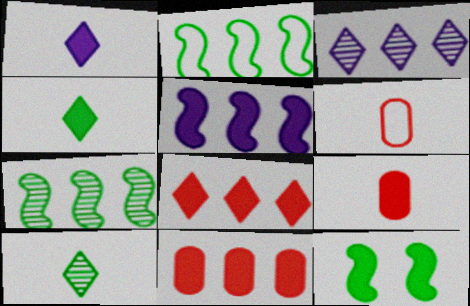[[1, 11, 12], 
[2, 3, 11], 
[3, 6, 12]]